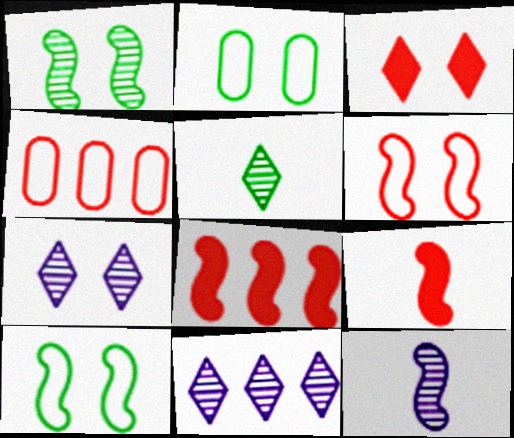[[2, 9, 11], 
[8, 10, 12]]